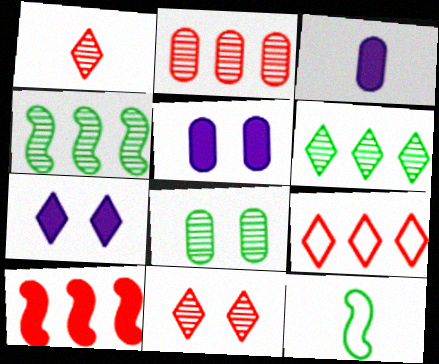[[1, 3, 12], 
[2, 7, 12], 
[2, 9, 10]]